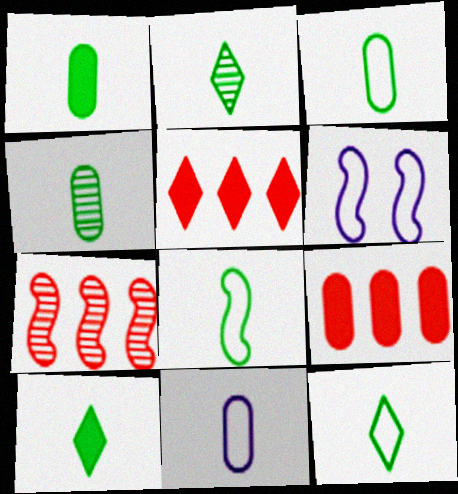[[1, 2, 8], 
[1, 3, 4], 
[2, 6, 9], 
[2, 10, 12], 
[3, 8, 12], 
[4, 5, 6], 
[4, 8, 10]]